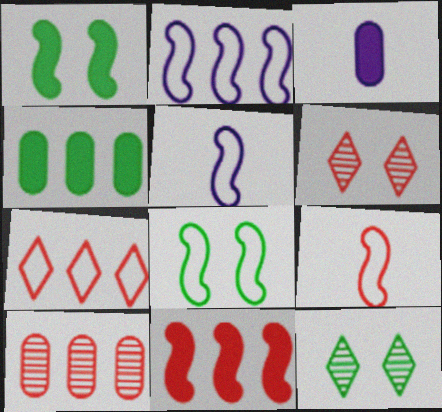[[2, 8, 9], 
[4, 5, 6], 
[7, 10, 11]]